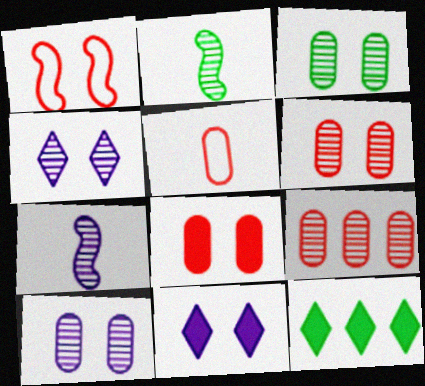[[1, 3, 11], 
[2, 4, 9], 
[3, 6, 10], 
[5, 8, 9]]